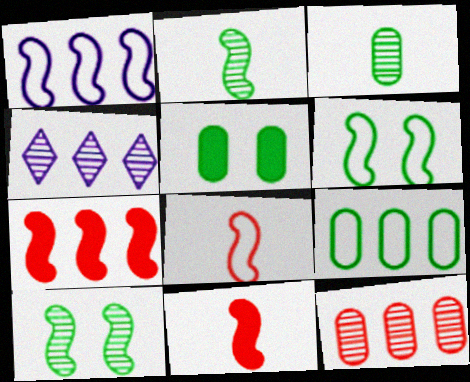[[1, 6, 8], 
[1, 10, 11], 
[3, 5, 9], 
[4, 5, 8], 
[4, 7, 9]]